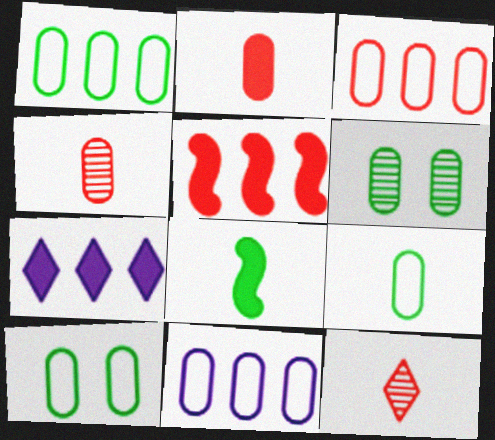[[1, 3, 11], 
[1, 9, 10], 
[2, 6, 11]]